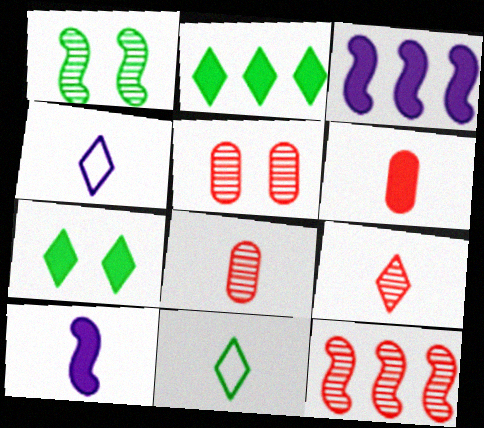[[3, 5, 11], 
[3, 6, 7], 
[5, 9, 12], 
[8, 10, 11]]